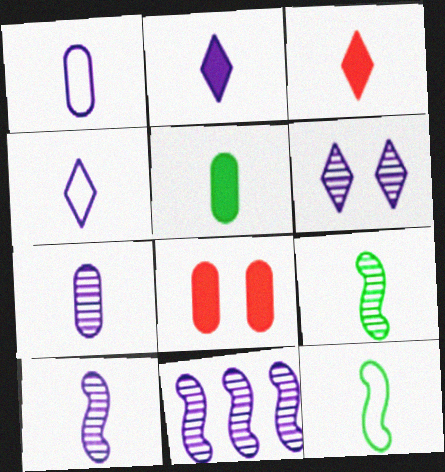[[1, 2, 10], 
[1, 3, 9], 
[3, 7, 12], 
[6, 7, 11]]